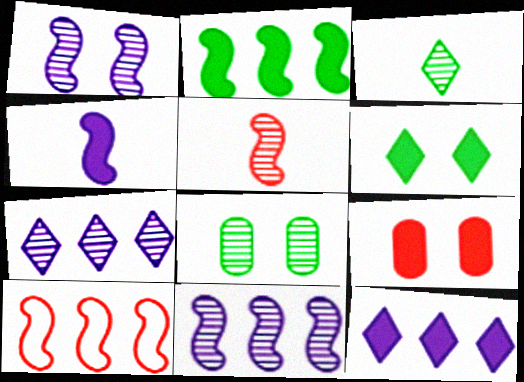[[2, 10, 11], 
[5, 7, 8]]